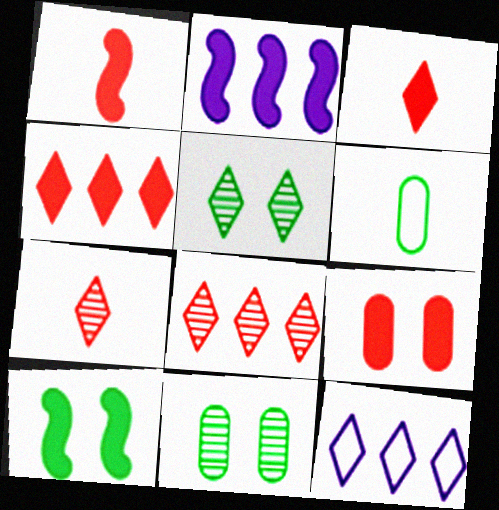[[1, 2, 10], 
[1, 4, 9], 
[1, 11, 12], 
[3, 5, 12]]